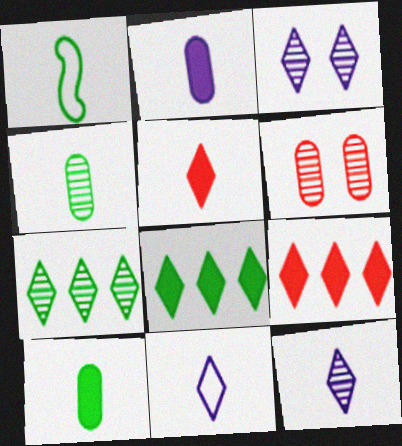[]